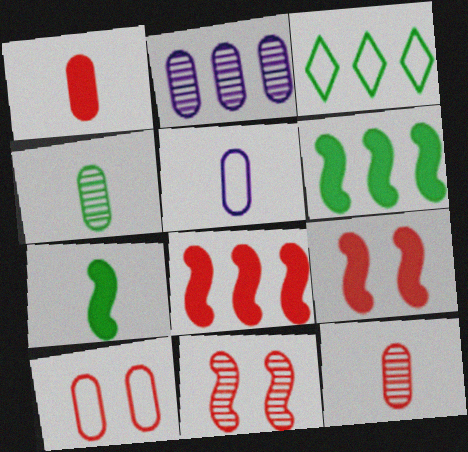[[1, 4, 5], 
[2, 3, 8]]